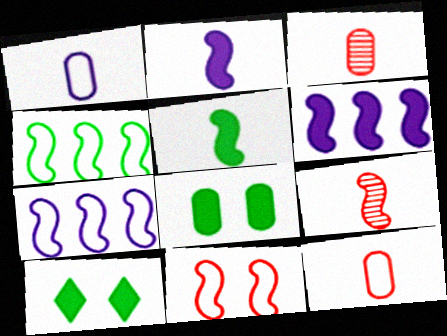[[3, 7, 10]]